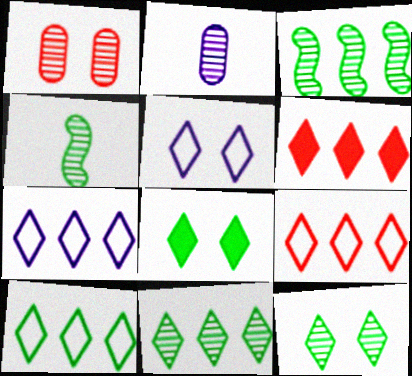[[6, 7, 11], 
[7, 9, 10]]